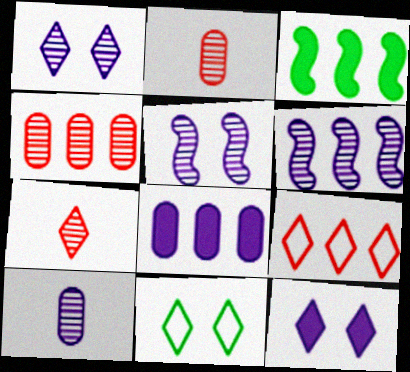[[1, 6, 10]]